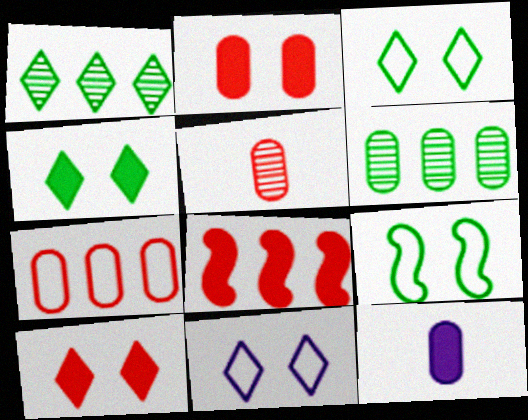[[2, 5, 7], 
[4, 8, 12]]